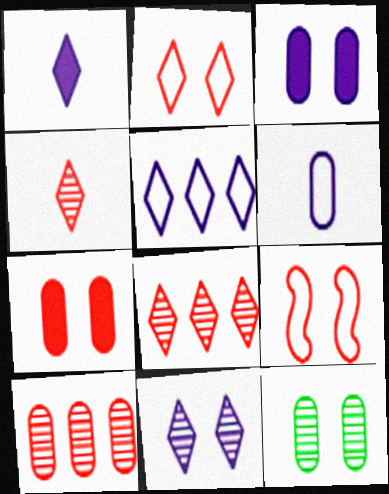[[1, 5, 11]]